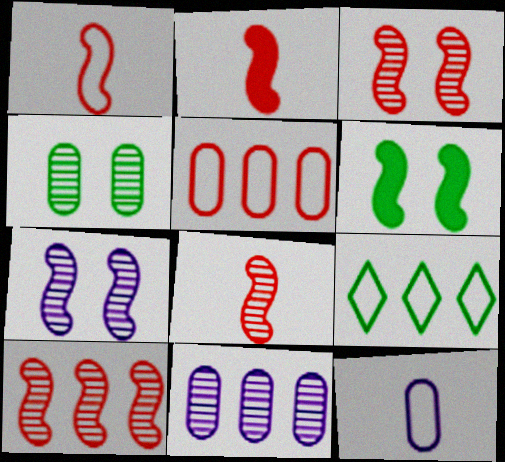[[1, 2, 8], 
[3, 8, 10]]